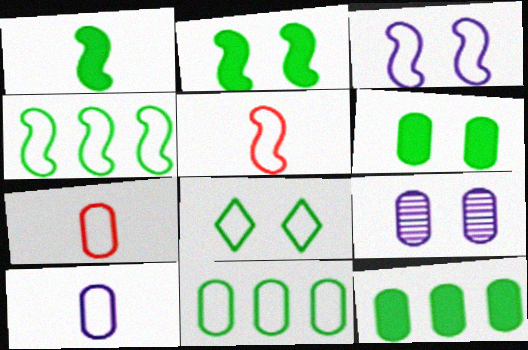[[3, 4, 5], 
[7, 9, 12]]